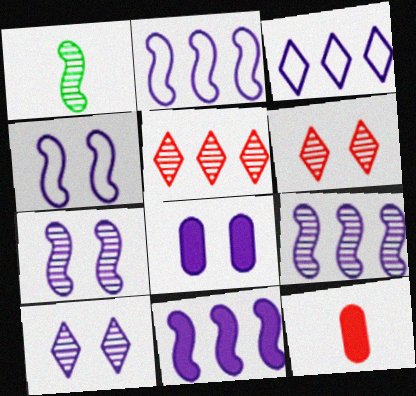[[2, 9, 11], 
[4, 8, 10]]